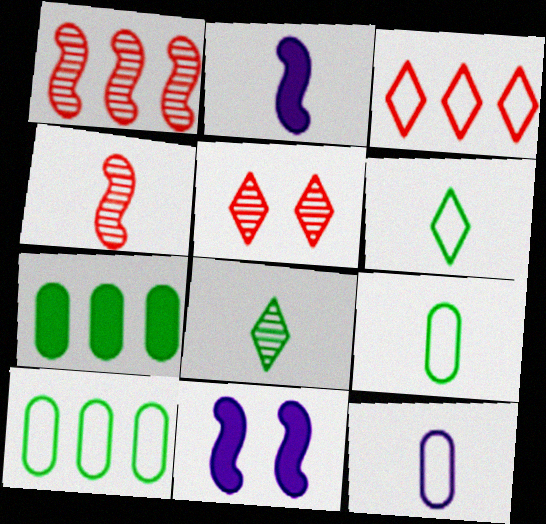[[2, 5, 10]]